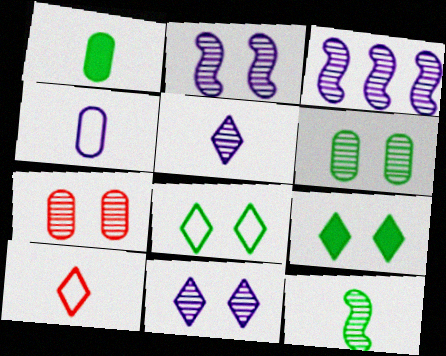[]